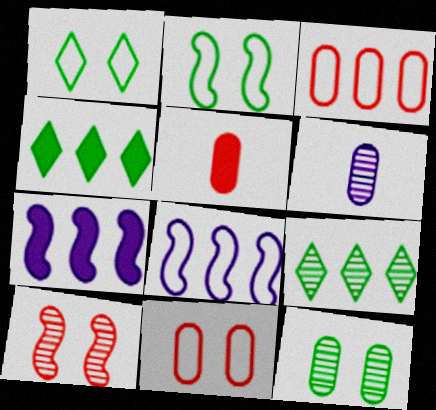[[3, 7, 9], 
[6, 9, 10]]